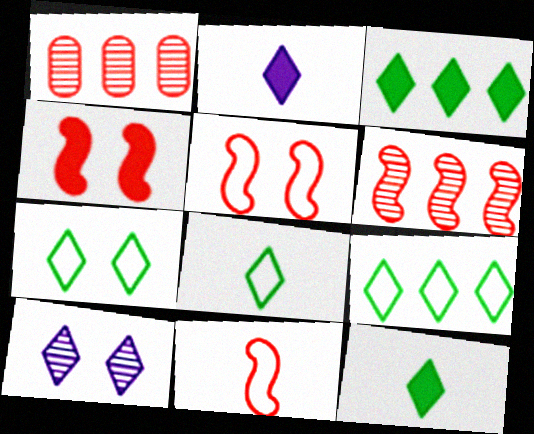[[4, 6, 11], 
[7, 8, 9]]